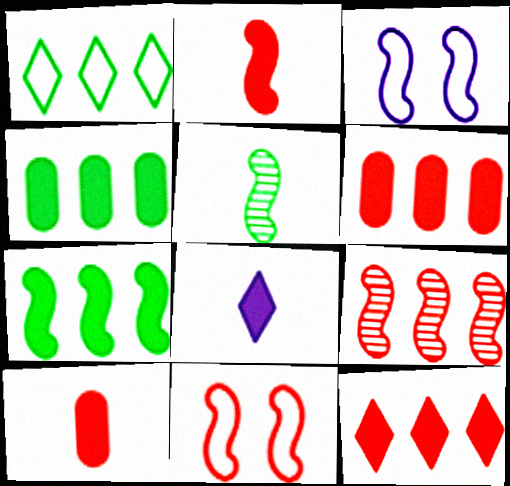[[2, 9, 11]]